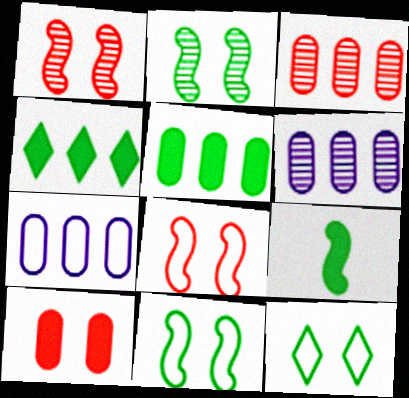[[3, 5, 7]]